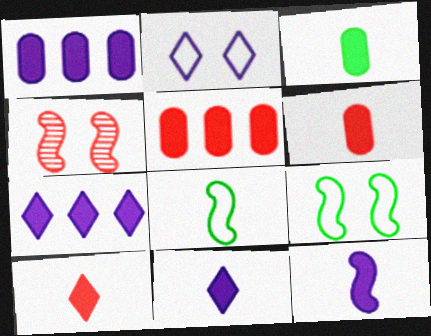[[3, 10, 12]]